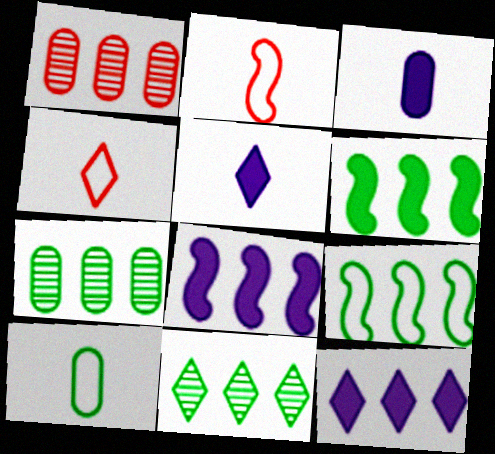[[1, 9, 12]]